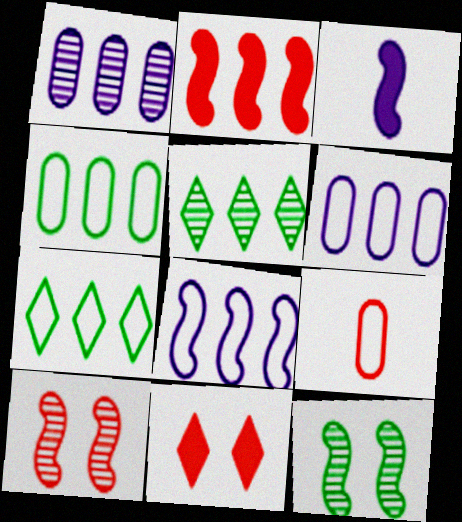[[1, 2, 7], 
[2, 5, 6]]